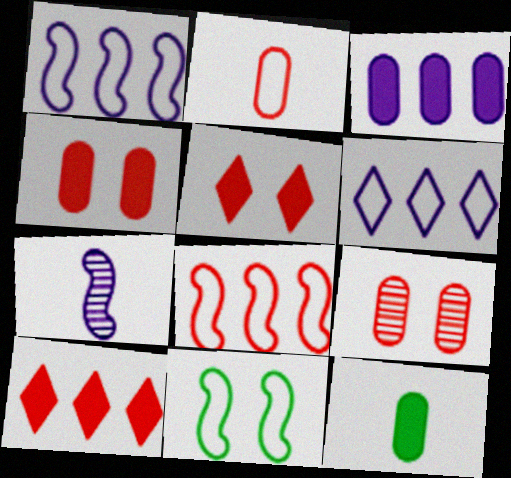[[2, 6, 11], 
[3, 4, 12]]